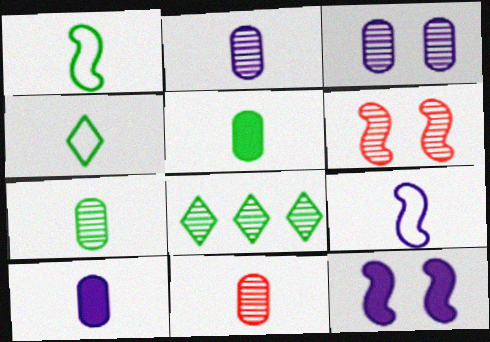[[2, 6, 8], 
[2, 7, 11]]